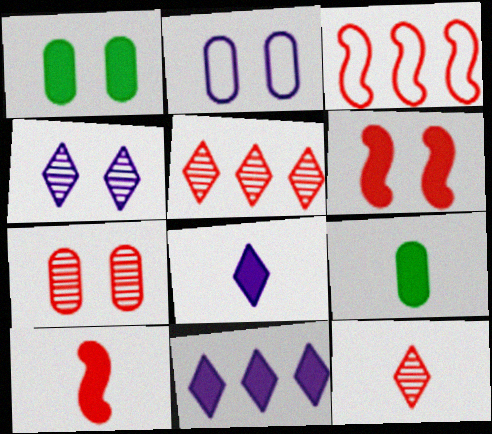[[1, 2, 7], 
[1, 10, 11], 
[3, 4, 9], 
[6, 9, 11], 
[8, 9, 10]]